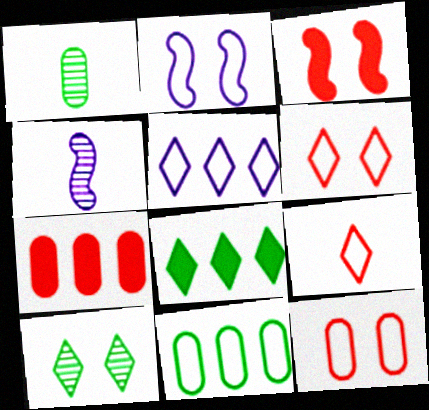[[1, 3, 5], 
[2, 9, 11], 
[4, 8, 12]]